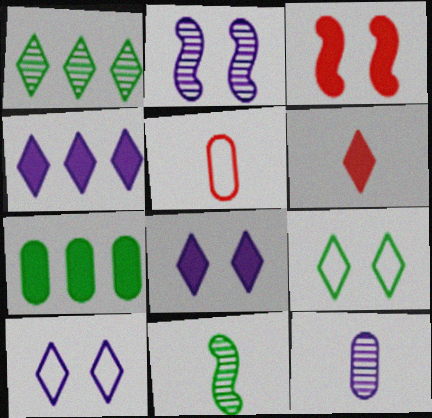[[1, 6, 10], 
[7, 9, 11]]